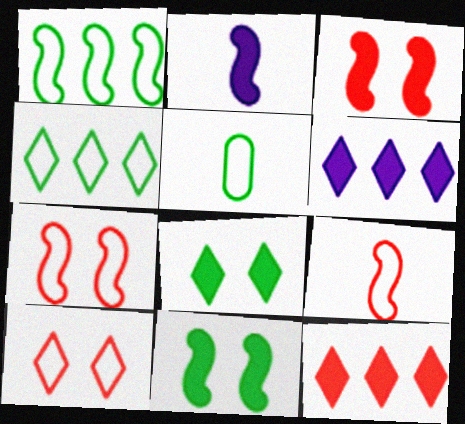[]